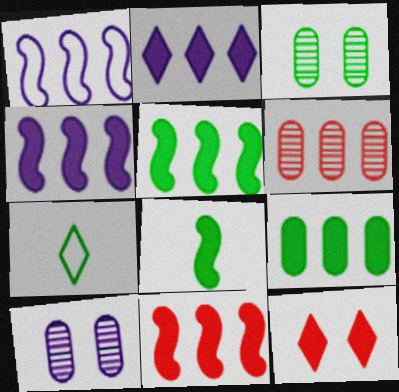[[2, 9, 11], 
[3, 5, 7], 
[4, 5, 11], 
[7, 10, 11]]